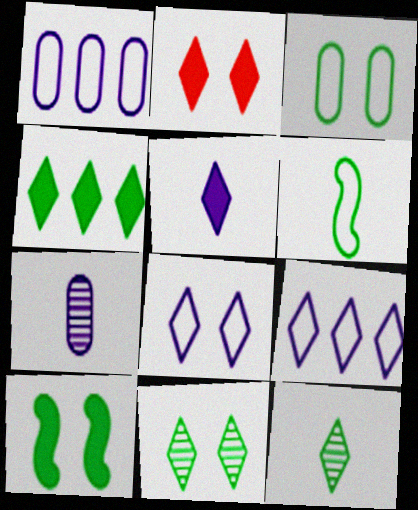[[2, 4, 5], 
[2, 8, 11], 
[2, 9, 12], 
[3, 10, 11]]